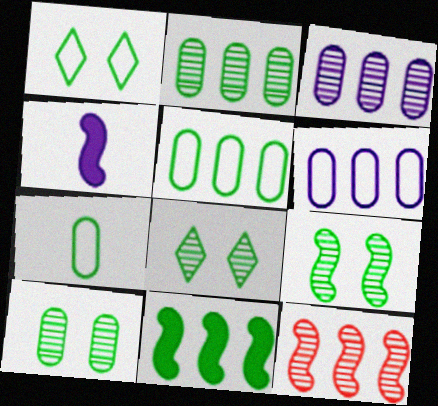[[7, 8, 11], 
[8, 9, 10]]